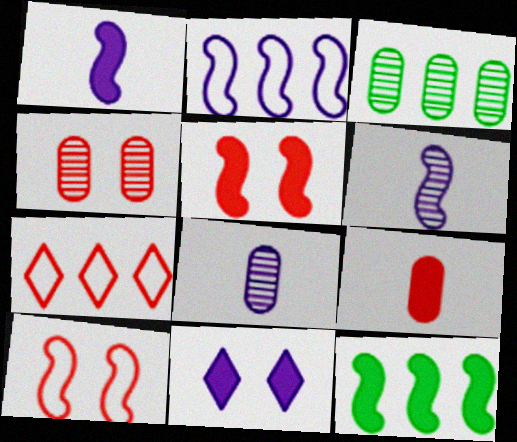[[1, 5, 12], 
[2, 8, 11], 
[3, 4, 8], 
[6, 10, 12], 
[9, 11, 12]]